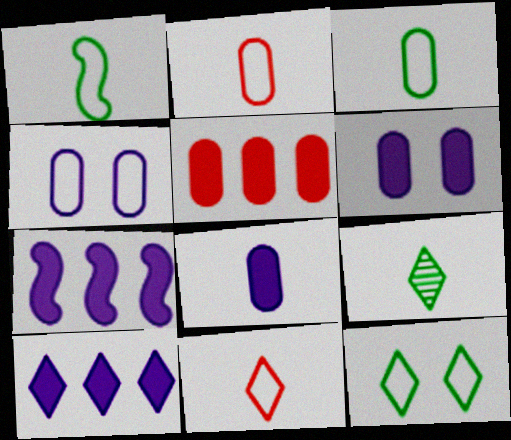[]